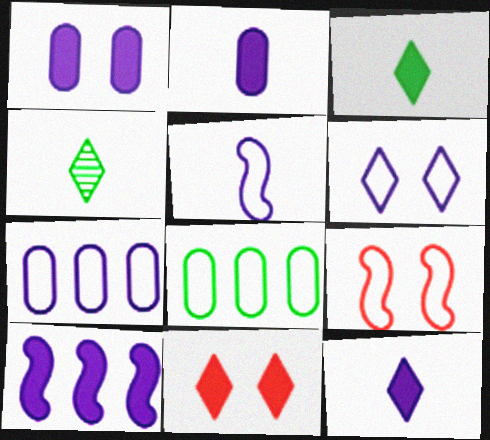[[1, 10, 12], 
[5, 6, 7]]